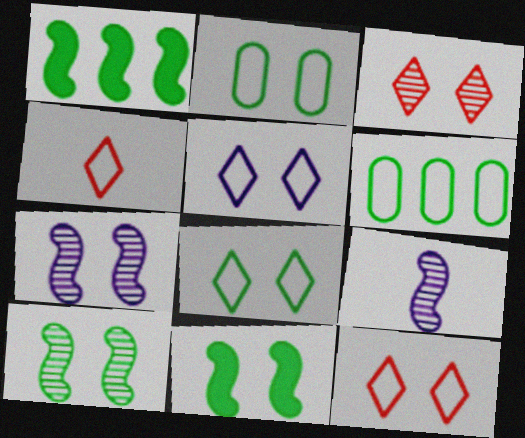[[5, 8, 12]]